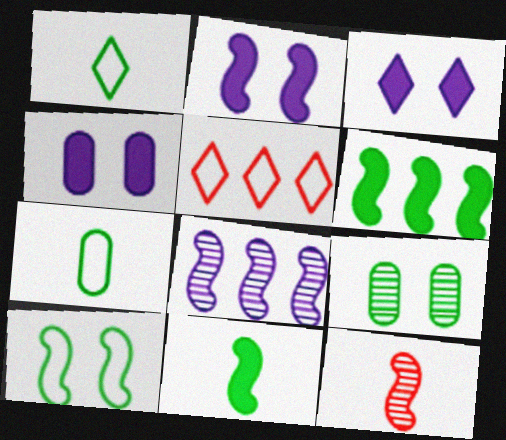[[1, 6, 9], 
[2, 3, 4]]